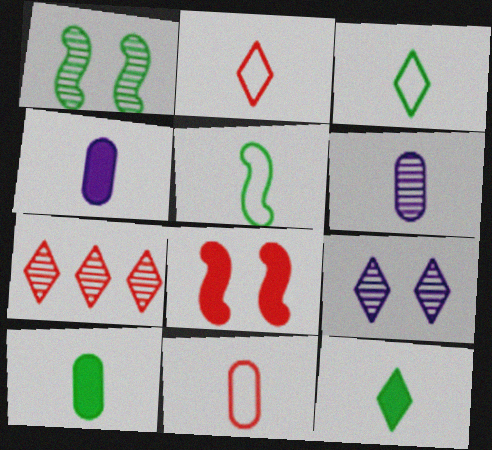[[1, 6, 7], 
[6, 10, 11], 
[7, 8, 11]]